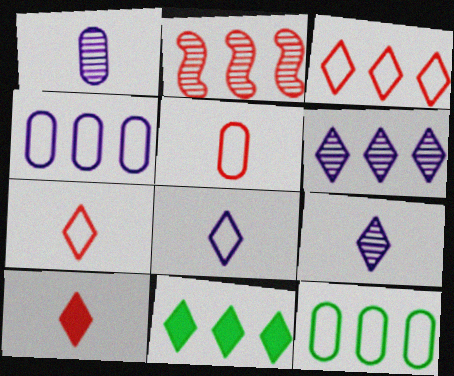[[2, 4, 11], 
[3, 6, 11]]